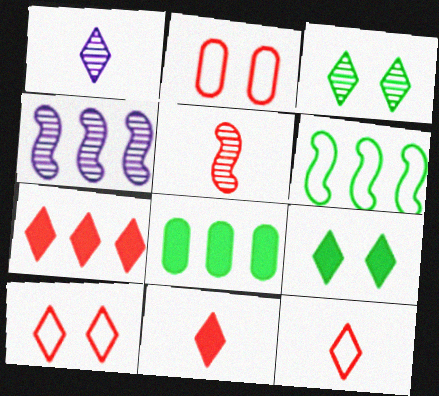[[2, 5, 7]]